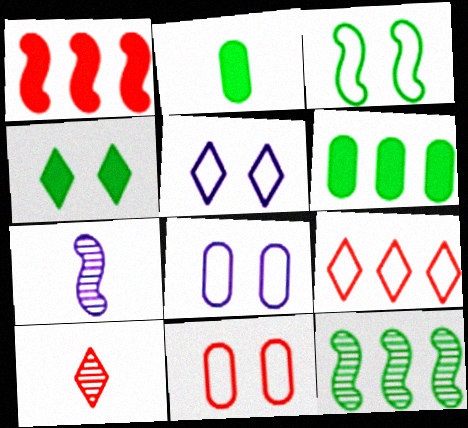[[1, 3, 7], 
[1, 10, 11], 
[3, 5, 11]]